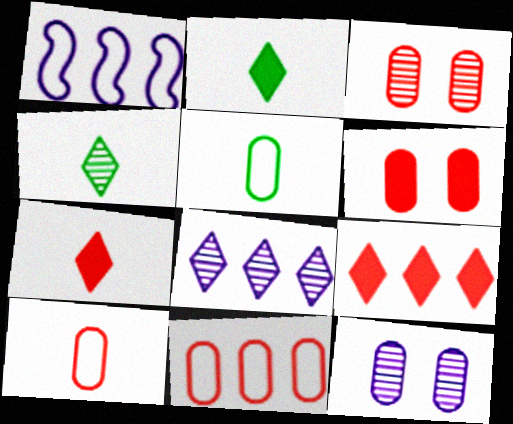[[1, 2, 3], 
[1, 4, 6]]